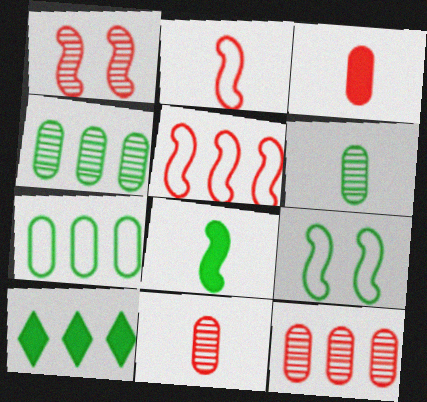[[6, 9, 10]]